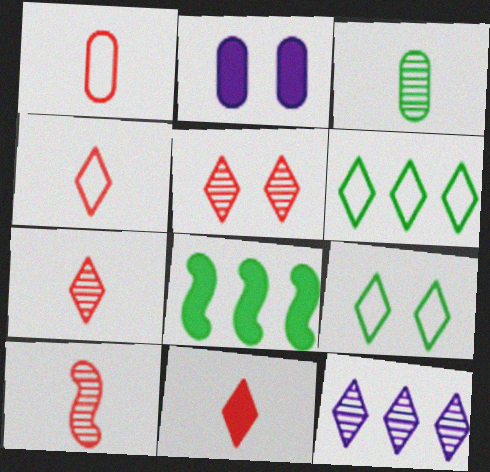[[1, 10, 11], 
[2, 6, 10], 
[2, 8, 11], 
[3, 8, 9], 
[4, 7, 11], 
[9, 11, 12]]